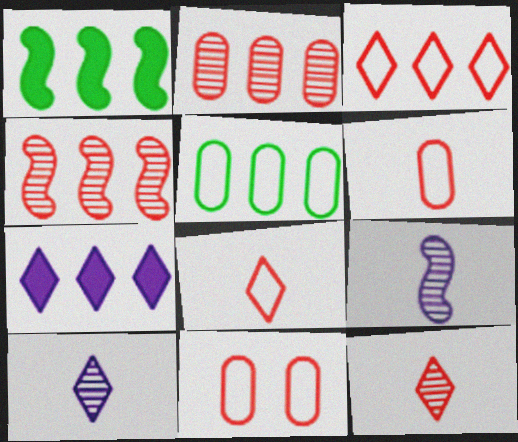[[1, 10, 11], 
[4, 5, 7]]